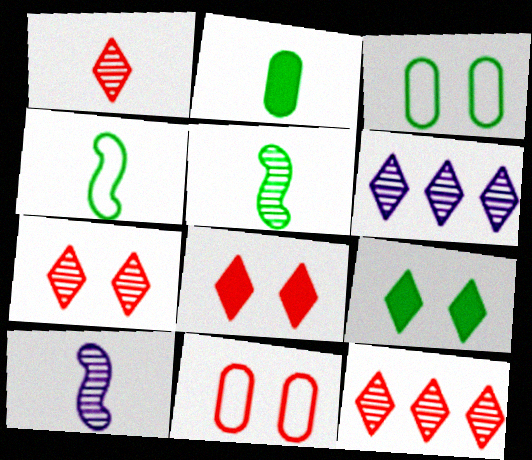[[1, 7, 12]]